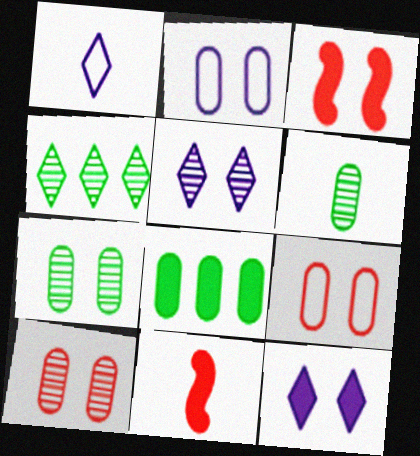[[1, 6, 11], 
[2, 4, 11], 
[8, 11, 12]]